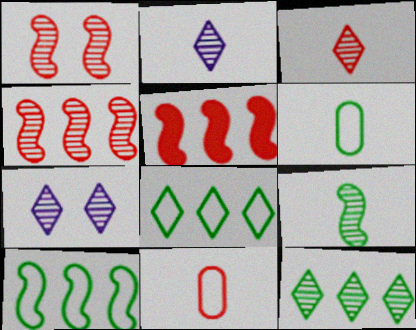[[3, 7, 12], 
[5, 6, 7]]